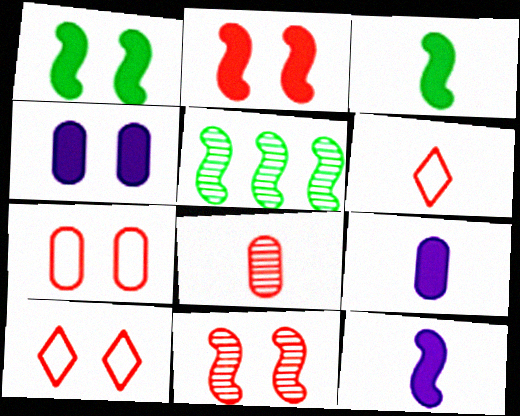[[4, 5, 6], 
[5, 9, 10]]